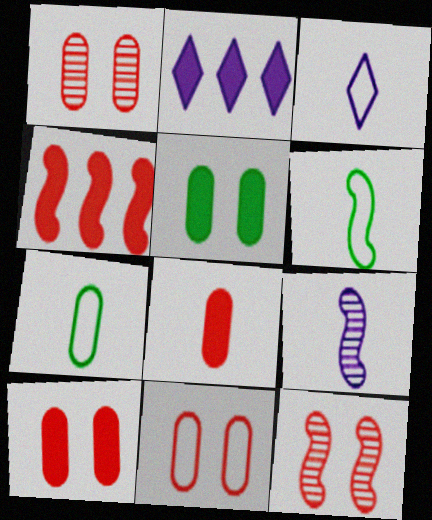[[1, 2, 6], 
[1, 10, 11], 
[2, 7, 12]]